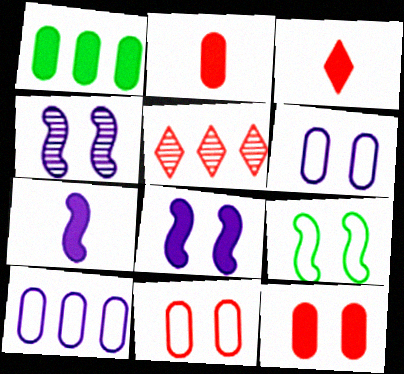[[1, 3, 8]]